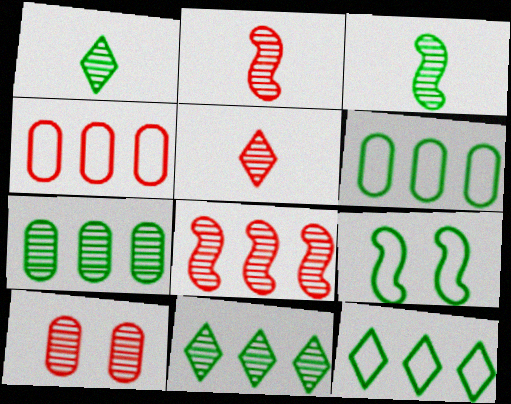[[5, 8, 10]]